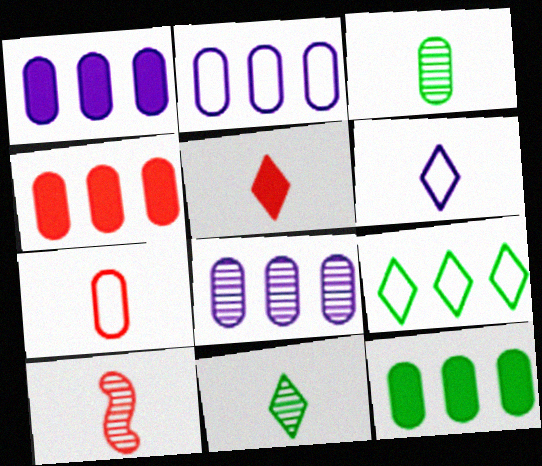[[1, 2, 8], 
[1, 4, 12], 
[5, 6, 11], 
[5, 7, 10]]